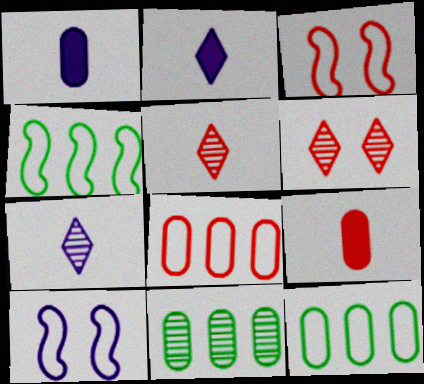[[1, 4, 6], 
[2, 3, 11]]